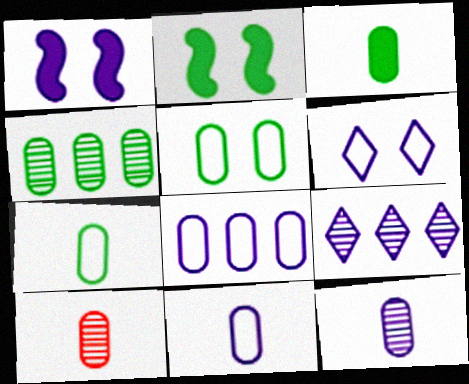[[1, 9, 11], 
[3, 4, 5], 
[3, 10, 11]]